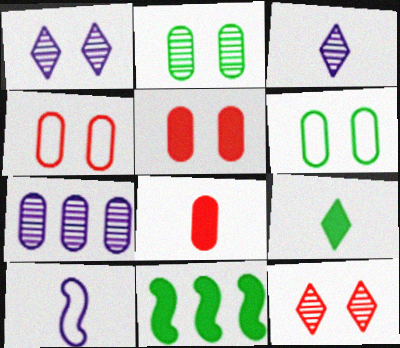[[3, 4, 11], 
[6, 7, 8]]